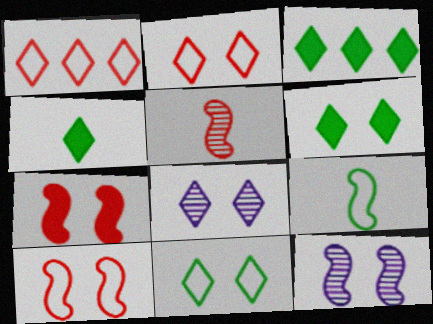[[1, 4, 8], 
[2, 6, 8], 
[3, 4, 6]]